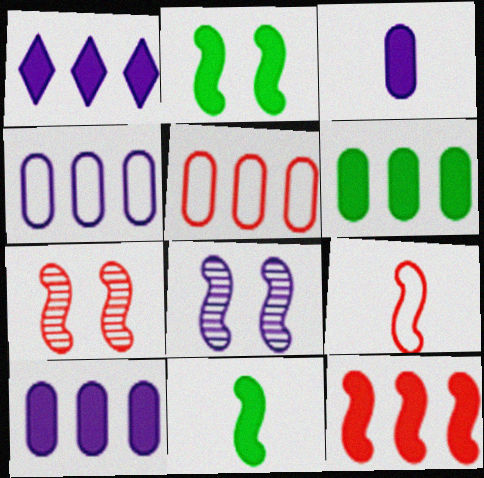[[1, 6, 12], 
[7, 9, 12]]